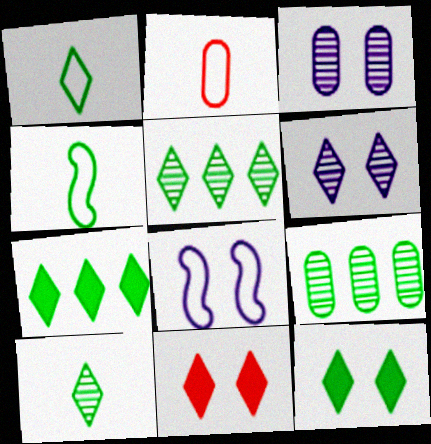[[1, 5, 12], 
[4, 9, 12]]